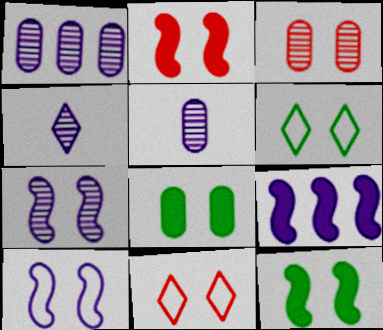[[1, 4, 7], 
[2, 3, 11], 
[7, 8, 11]]